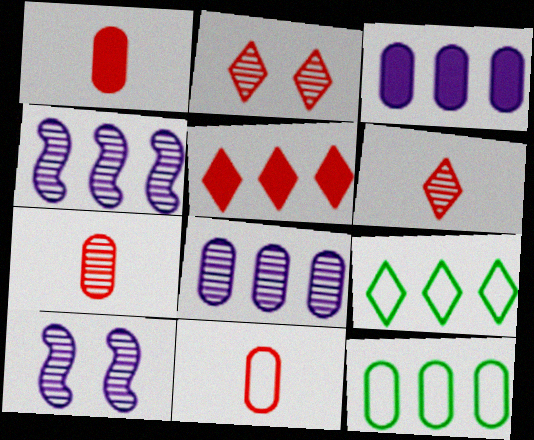[[1, 7, 11], 
[1, 9, 10], 
[4, 5, 12]]